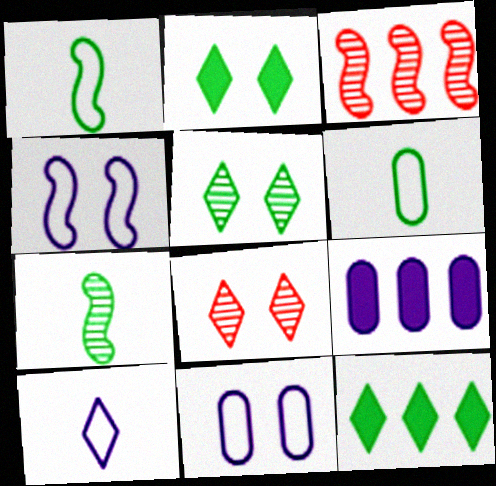[[1, 8, 9], 
[8, 10, 12]]